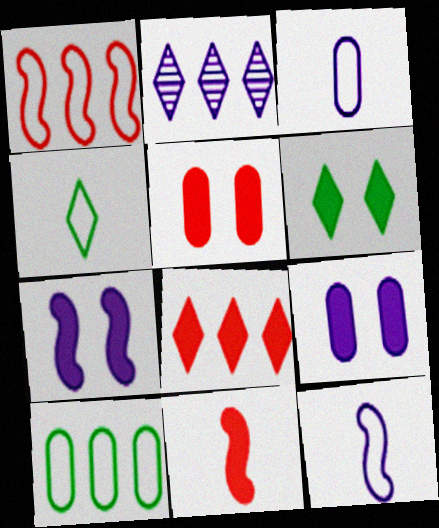[[2, 3, 7], 
[2, 9, 12], 
[5, 6, 7], 
[5, 8, 11]]